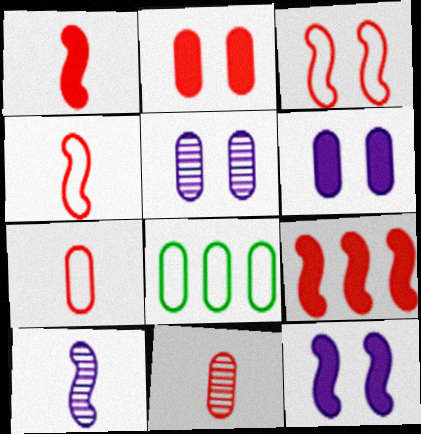[[6, 8, 11]]